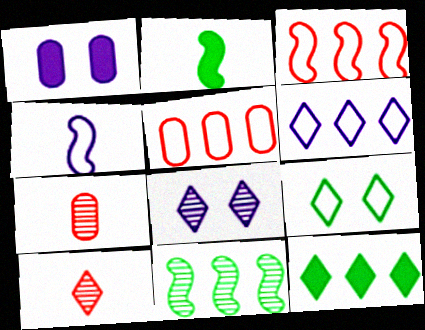[[2, 5, 8], 
[4, 5, 9], 
[7, 8, 11]]